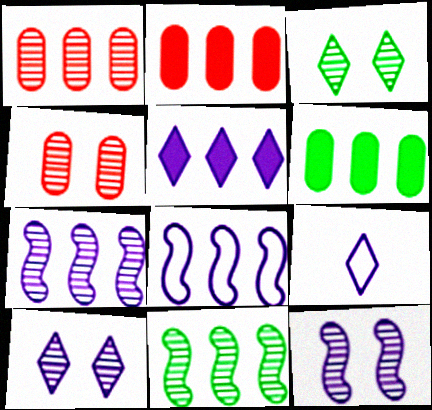[[3, 4, 12], 
[5, 9, 10]]